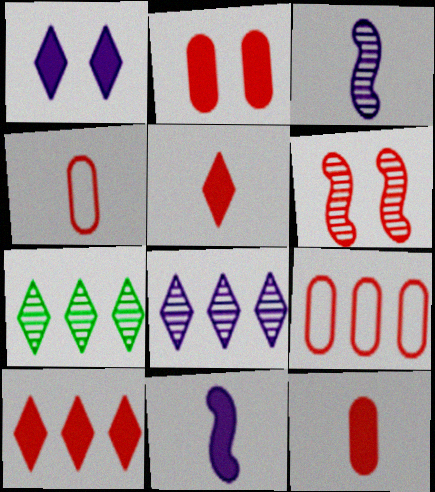[[4, 6, 10], 
[5, 6, 9]]